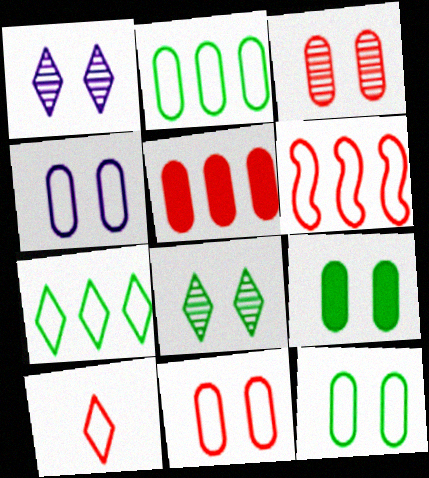[[3, 4, 9], 
[4, 11, 12], 
[6, 10, 11]]